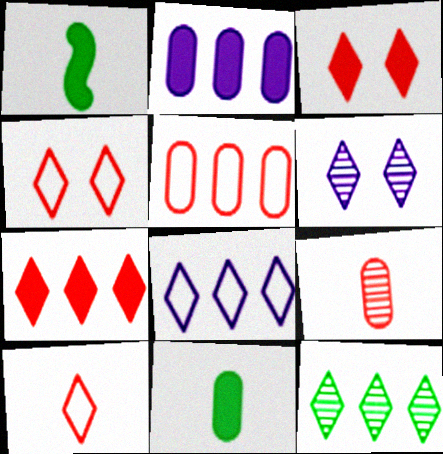[[1, 2, 3], 
[1, 5, 6], 
[7, 8, 12]]